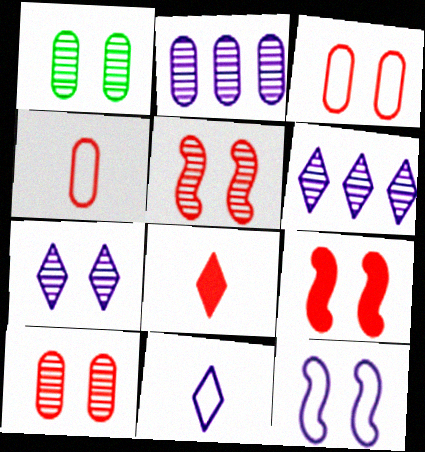[[1, 5, 7]]